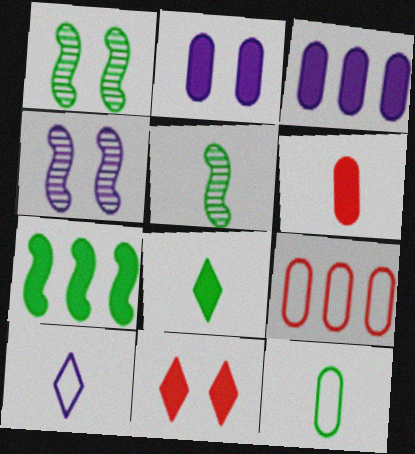[[3, 4, 10], 
[4, 8, 9], 
[5, 6, 10], 
[5, 8, 12]]